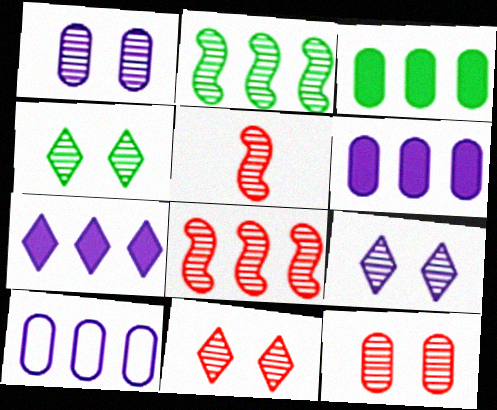[[4, 9, 11]]